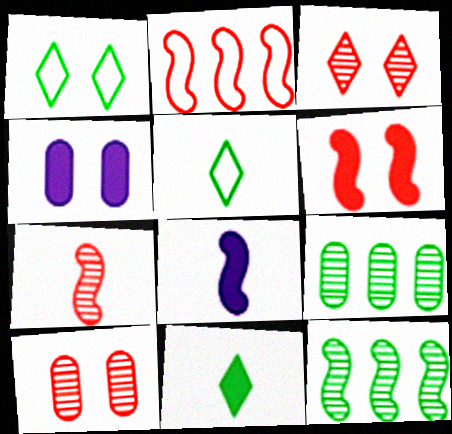[[2, 6, 7]]